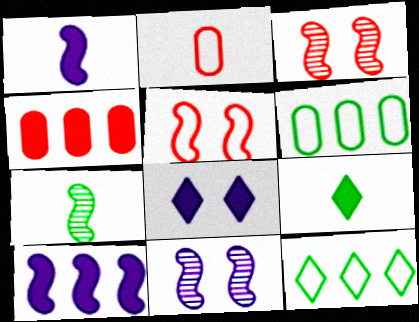[[5, 7, 10]]